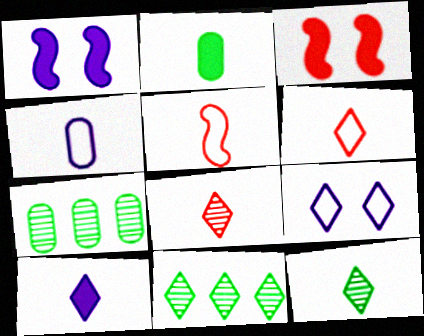[[1, 6, 7], 
[3, 4, 11], 
[6, 10, 12]]